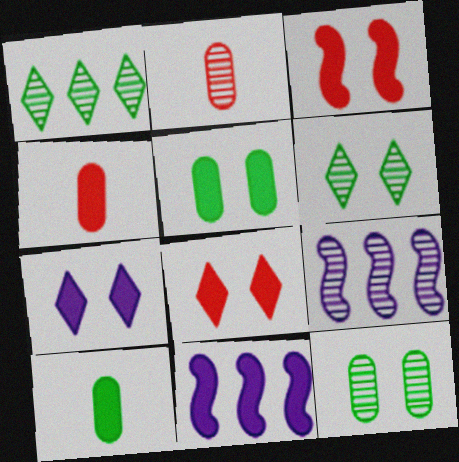[[2, 6, 9], 
[3, 5, 7], 
[8, 10, 11]]